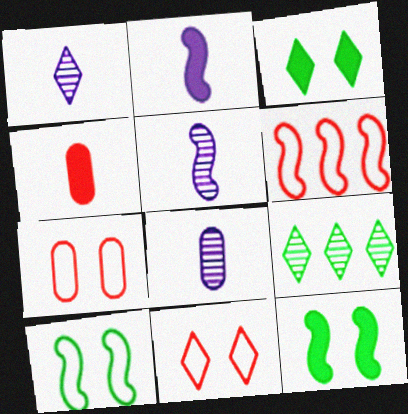[[1, 5, 8], 
[2, 7, 9], 
[3, 6, 8], 
[5, 6, 12]]